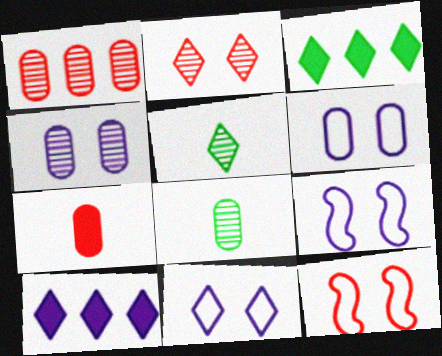[[1, 4, 8], 
[6, 9, 11], 
[8, 10, 12]]